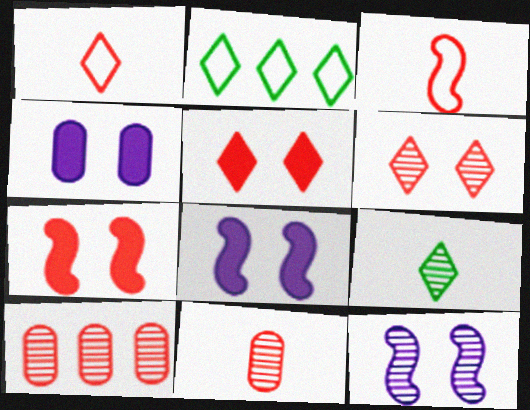[[1, 7, 10], 
[2, 8, 11], 
[3, 5, 10], 
[9, 10, 12]]